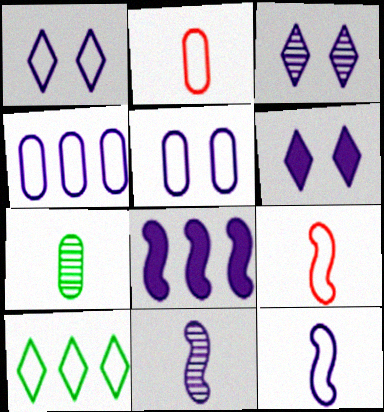[[1, 3, 6], 
[1, 4, 12], 
[4, 6, 11], 
[5, 9, 10]]